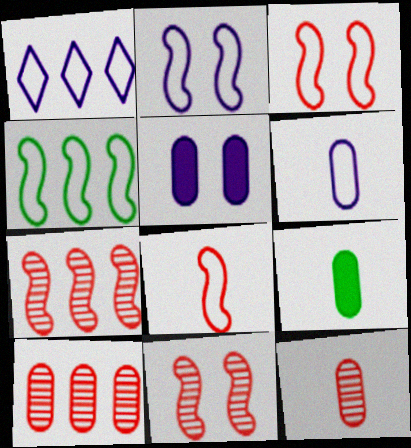[[1, 2, 6], 
[1, 9, 11], 
[2, 4, 8], 
[6, 9, 12]]